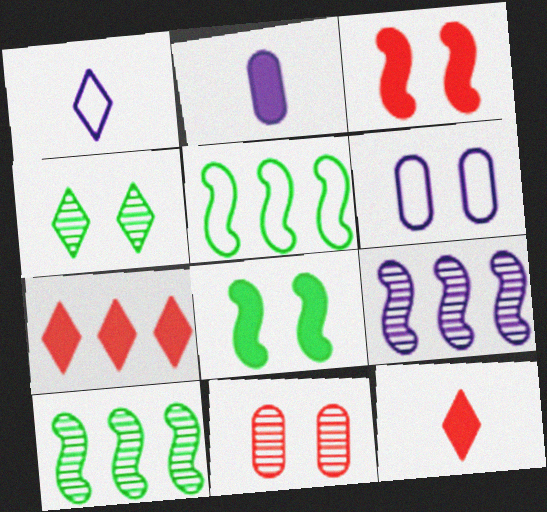[[1, 4, 7], 
[2, 7, 8], 
[3, 4, 6], 
[6, 10, 12]]